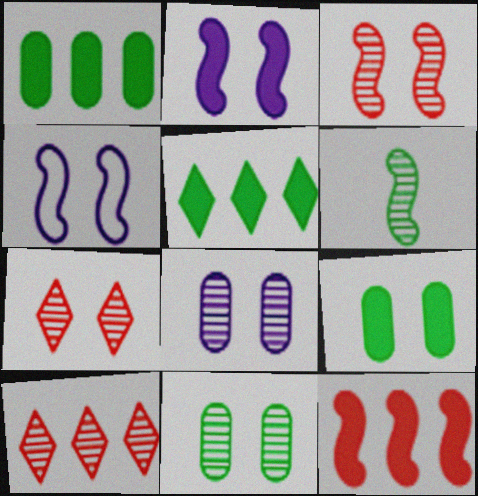[[4, 6, 12], 
[4, 7, 9], 
[6, 8, 10]]